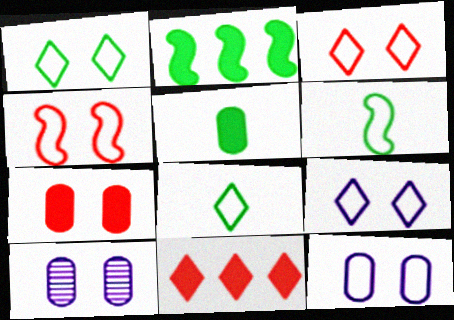[[1, 3, 9], 
[1, 4, 12], 
[6, 10, 11]]